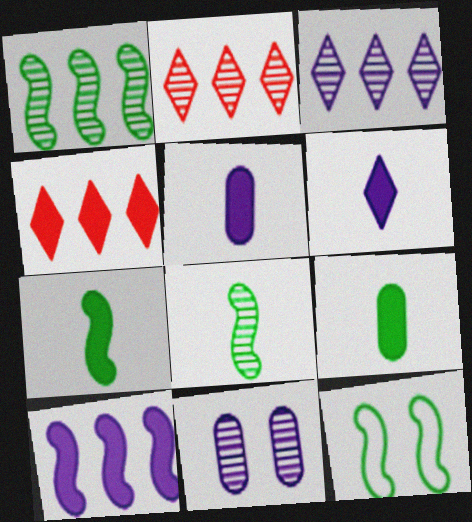[[1, 7, 12], 
[2, 5, 12], 
[2, 8, 11]]